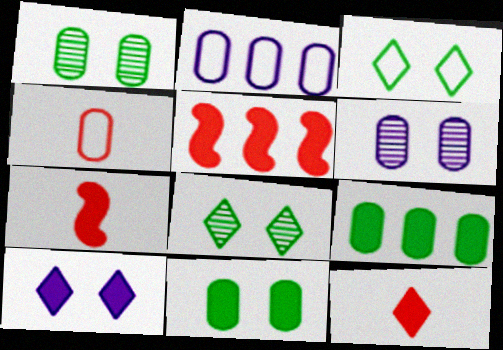[[2, 7, 8], 
[4, 6, 9], 
[7, 9, 10]]